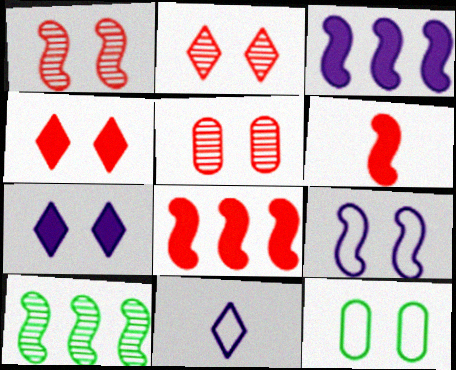[[1, 2, 5], 
[1, 7, 12], 
[6, 9, 10]]